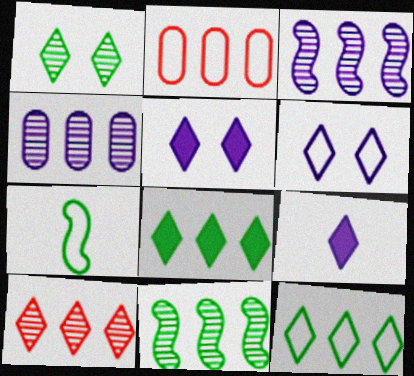[[2, 3, 8], 
[2, 6, 7], 
[4, 10, 11]]